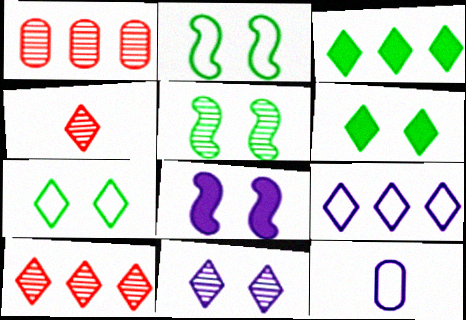[[3, 9, 10], 
[4, 6, 9]]